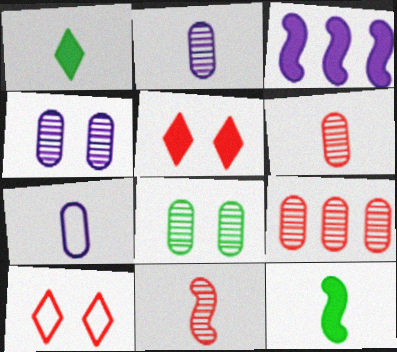[[1, 7, 11], 
[2, 8, 9]]